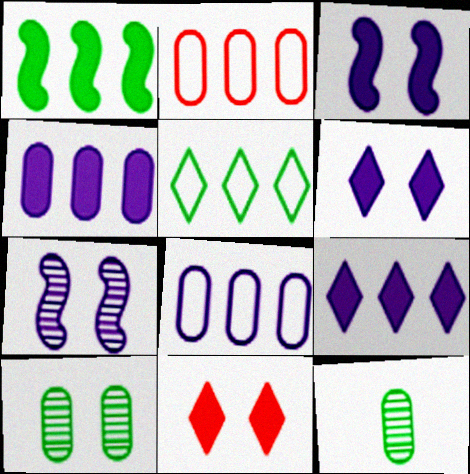[]